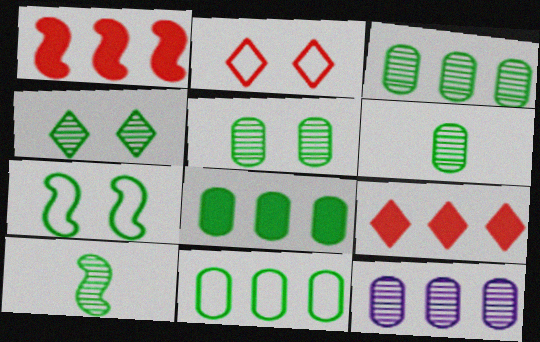[[3, 4, 10], 
[3, 5, 6], 
[3, 8, 11]]